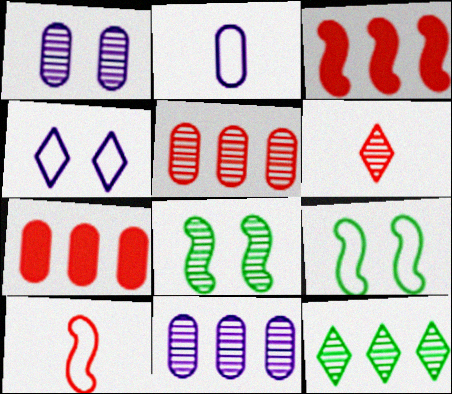[[6, 8, 11]]